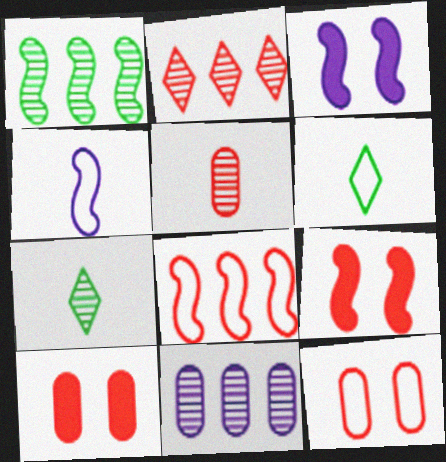[[1, 2, 11], 
[1, 4, 9], 
[6, 9, 11]]